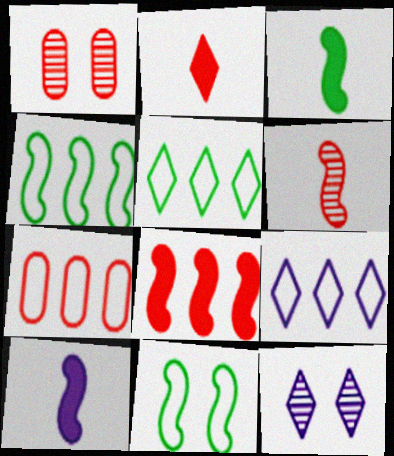[[1, 3, 9], 
[1, 5, 10], 
[2, 5, 12], 
[3, 7, 12], 
[4, 7, 9]]